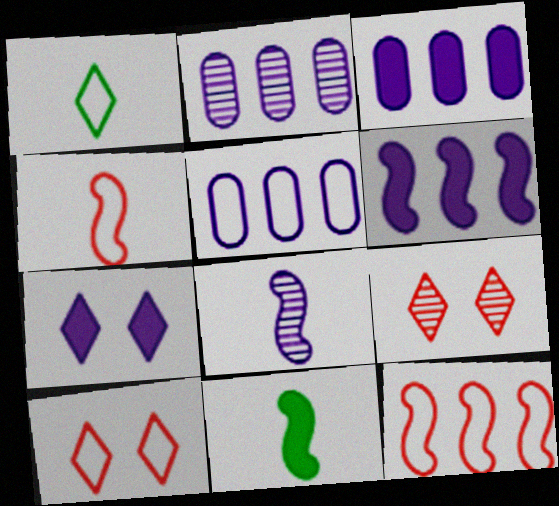[[2, 3, 5], 
[2, 10, 11], 
[4, 8, 11], 
[5, 7, 8], 
[5, 9, 11]]